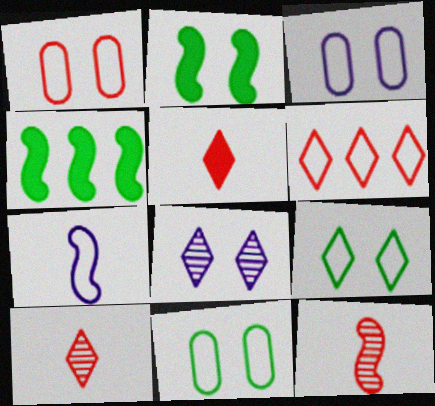[[1, 2, 8], 
[1, 3, 11], 
[3, 4, 10], 
[6, 7, 11]]